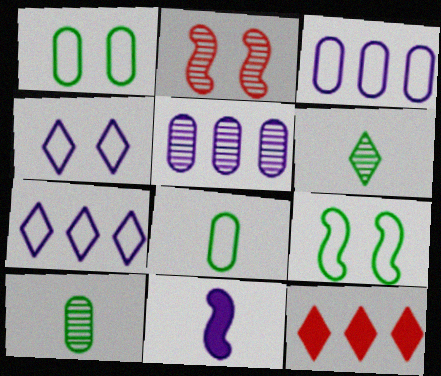[[2, 5, 6], 
[4, 5, 11], 
[4, 6, 12]]